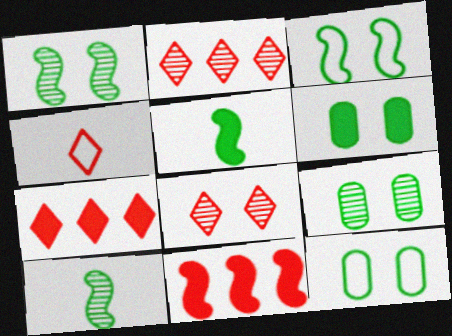[[4, 7, 8], 
[6, 9, 12]]